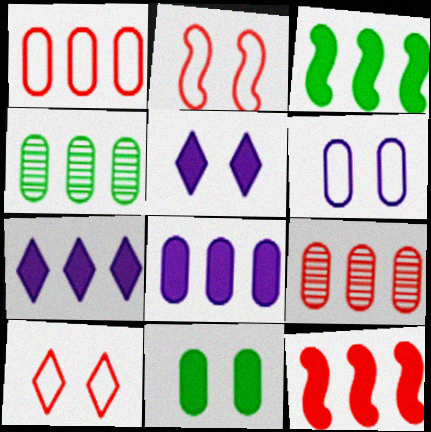[[1, 4, 8]]